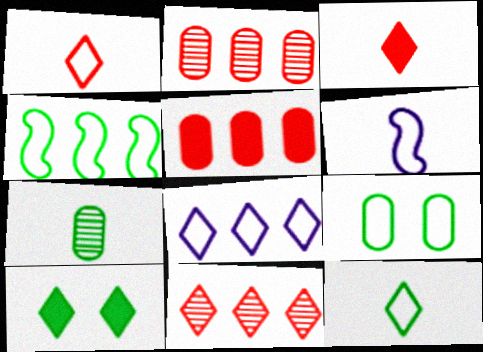[[2, 6, 10], 
[3, 6, 7], 
[4, 7, 10], 
[4, 9, 12]]